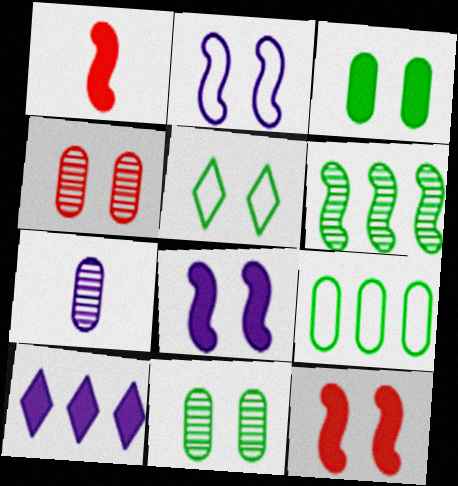[[1, 2, 6], 
[1, 3, 10], 
[2, 7, 10], 
[4, 5, 8]]